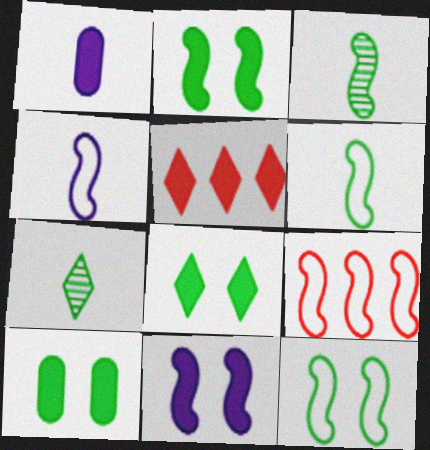[[1, 2, 5], 
[2, 8, 10], 
[3, 9, 11], 
[4, 9, 12]]